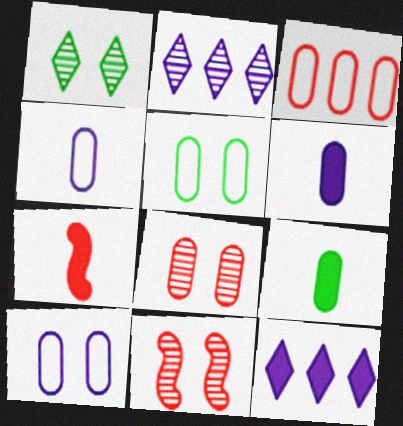[[2, 5, 7], 
[3, 4, 5]]